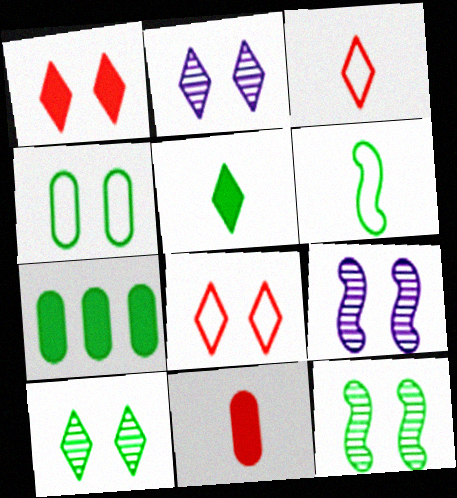[[1, 4, 9], 
[3, 7, 9], 
[6, 7, 10]]